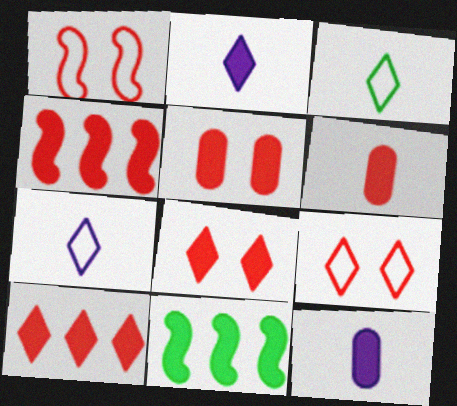[[2, 5, 11], 
[4, 6, 8], 
[8, 11, 12]]